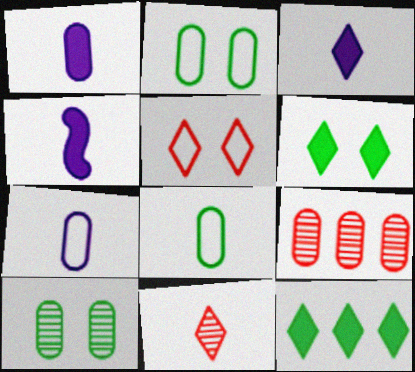[[1, 2, 9], 
[1, 3, 4], 
[4, 8, 11]]